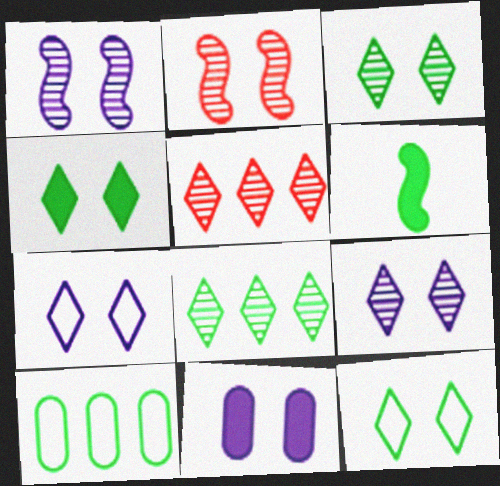[[1, 7, 11], 
[2, 11, 12], 
[3, 4, 12], 
[3, 6, 10]]